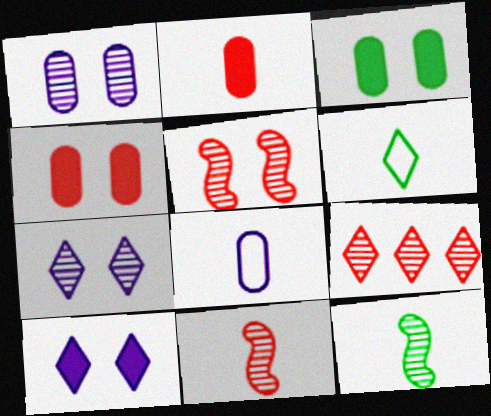[[1, 9, 12], 
[6, 9, 10]]